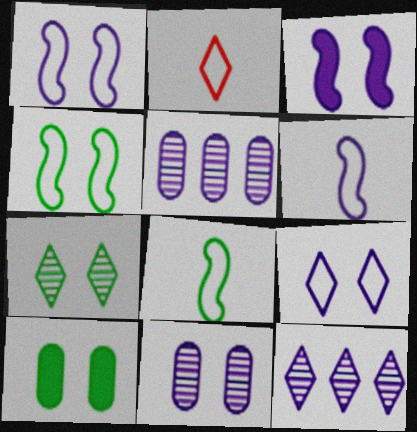[[3, 9, 11], 
[4, 7, 10]]